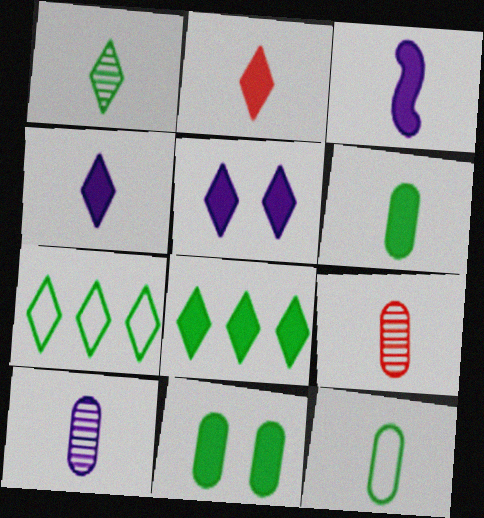[[2, 3, 6], 
[2, 5, 8]]